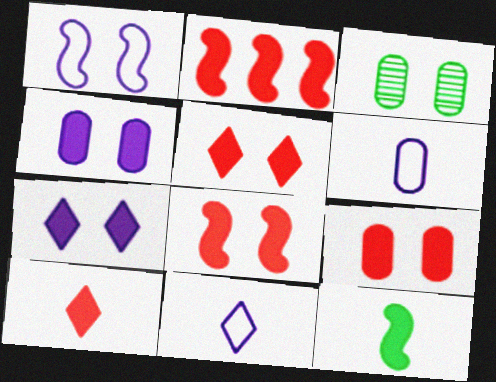[[1, 3, 5], 
[2, 3, 11], 
[2, 9, 10], 
[5, 8, 9]]